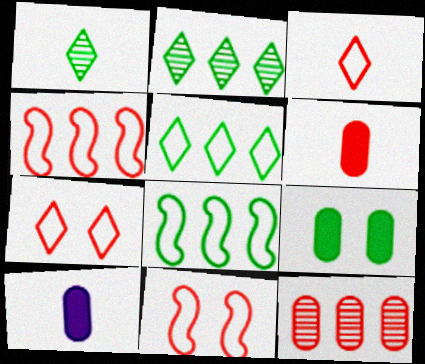[[1, 8, 9], 
[2, 10, 11]]